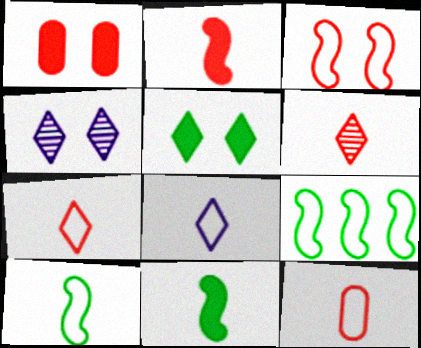[[2, 6, 12], 
[8, 10, 12]]